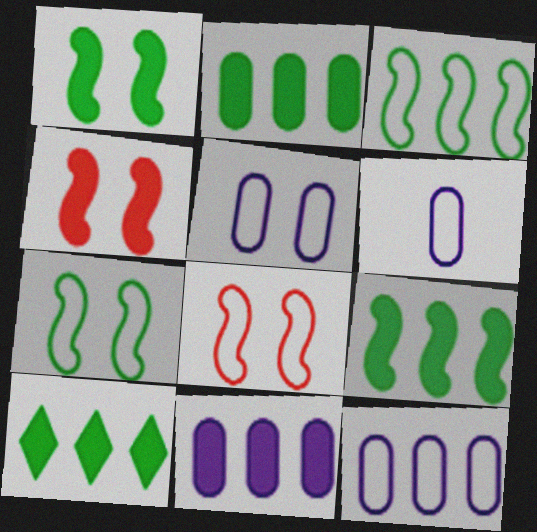[[2, 9, 10], 
[5, 6, 12]]